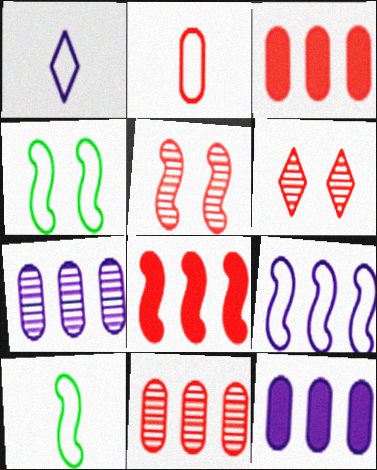[[1, 2, 10], 
[2, 6, 8], 
[6, 10, 12]]